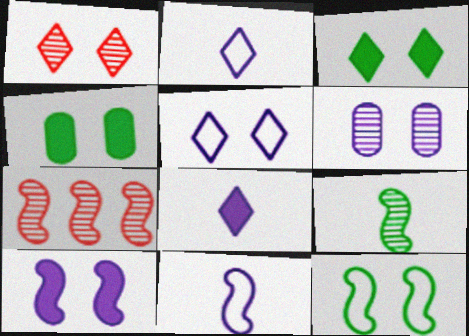[[1, 3, 5], 
[2, 4, 7], 
[5, 6, 10]]